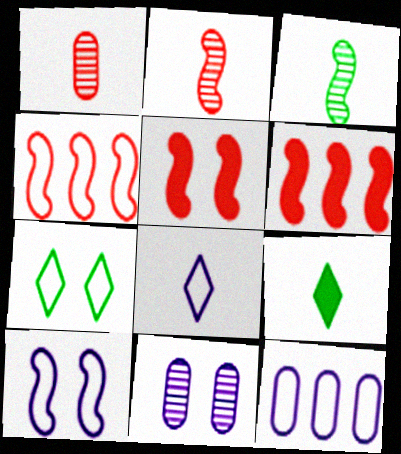[[2, 4, 5], 
[3, 6, 10], 
[4, 9, 11], 
[5, 7, 11], 
[8, 10, 12]]